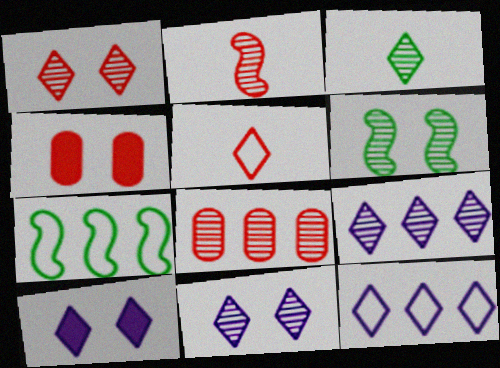[[1, 2, 8], 
[1, 3, 9]]